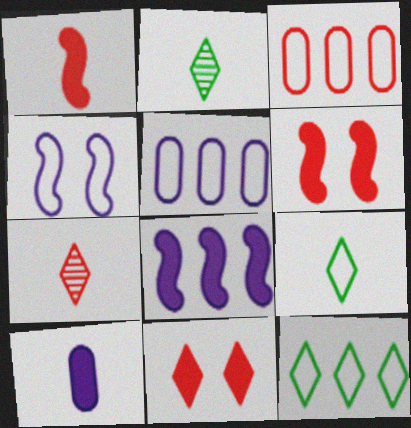[[2, 5, 6], 
[3, 4, 9], 
[3, 6, 7]]